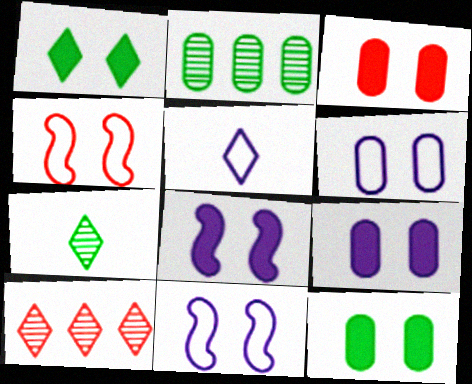[[1, 3, 8], 
[1, 5, 10], 
[3, 9, 12]]